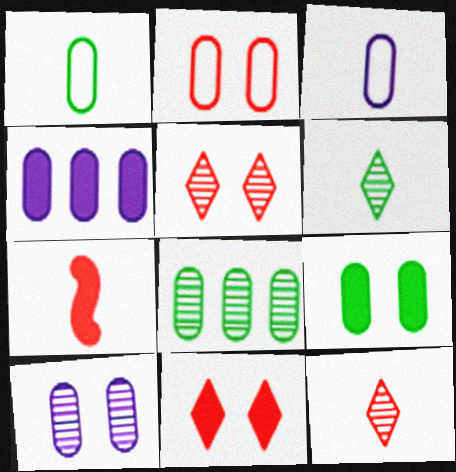[[1, 8, 9], 
[2, 9, 10], 
[3, 4, 10], 
[3, 6, 7]]